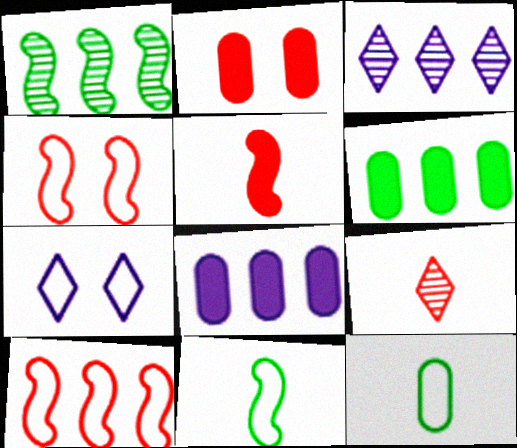[[2, 3, 11], 
[2, 9, 10], 
[3, 6, 10], 
[7, 10, 12]]